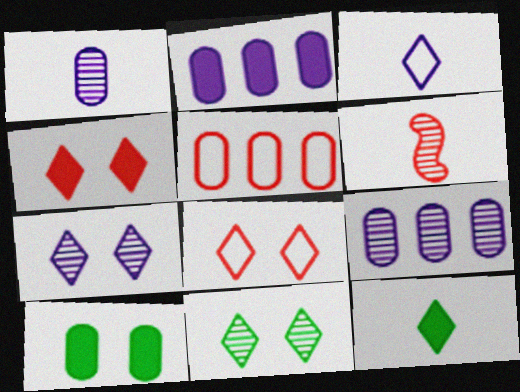[[1, 5, 10], 
[4, 5, 6], 
[6, 9, 11]]